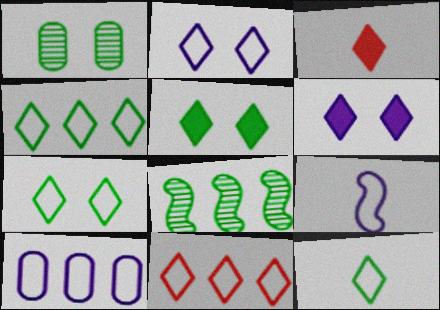[[2, 9, 10], 
[2, 11, 12], 
[4, 7, 12]]